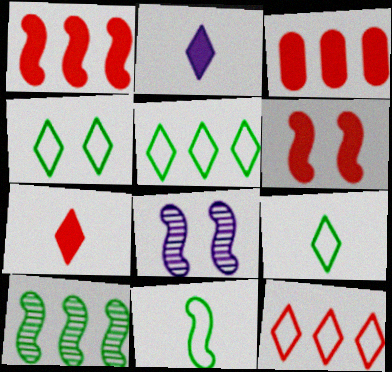[[1, 8, 11], 
[3, 6, 7], 
[3, 8, 9], 
[4, 5, 9]]